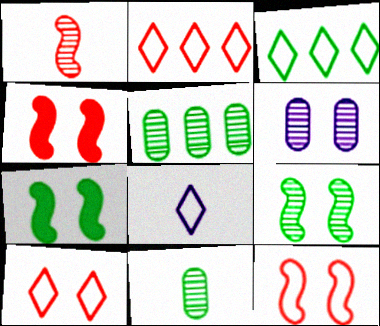[[3, 7, 11], 
[3, 8, 10], 
[4, 5, 8], 
[6, 7, 10]]